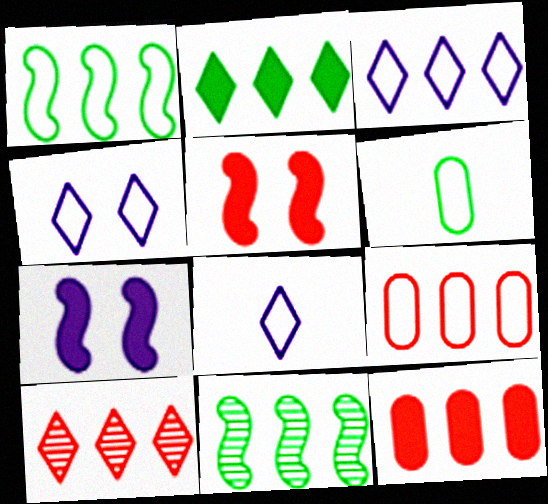[[1, 3, 9], 
[2, 3, 10], 
[3, 4, 8], 
[3, 11, 12], 
[6, 7, 10]]